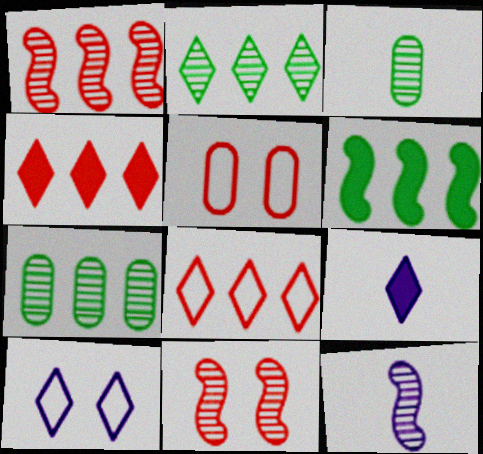[]